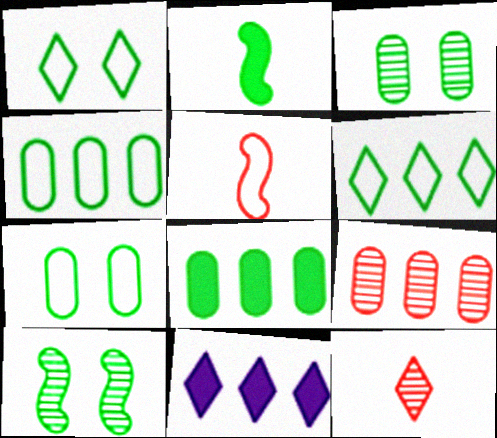[[1, 11, 12], 
[2, 3, 6], 
[3, 5, 11]]